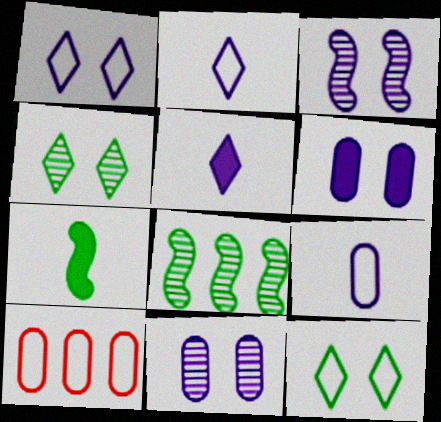[[1, 3, 6]]